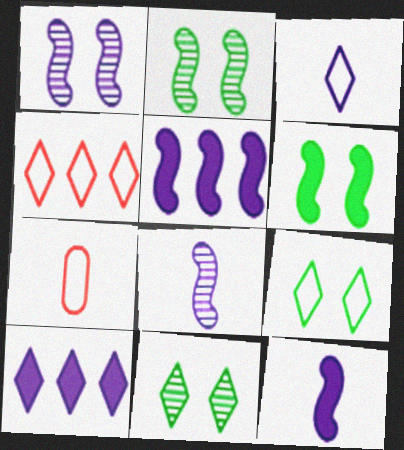[[2, 7, 10], 
[3, 4, 9], 
[5, 7, 11]]